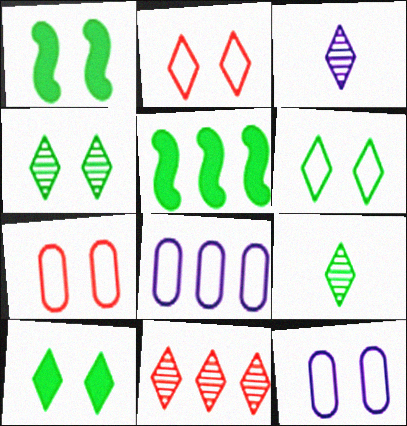[[3, 4, 11], 
[3, 5, 7], 
[4, 6, 10], 
[5, 8, 11]]